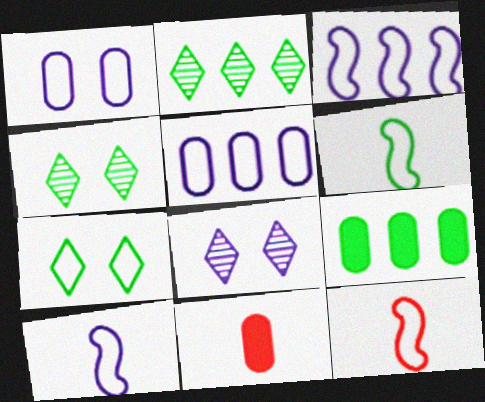[[3, 4, 11], 
[4, 6, 9], 
[5, 7, 12], 
[6, 10, 12], 
[8, 9, 12]]